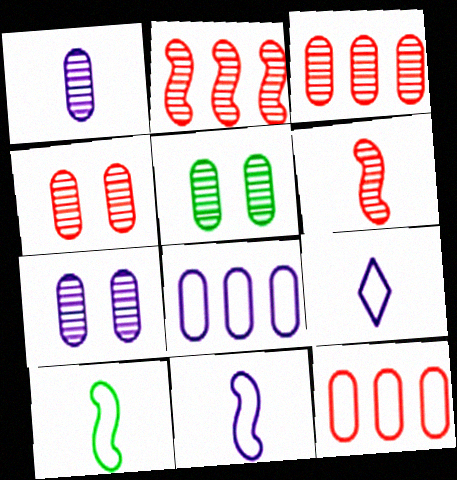[[1, 3, 5], 
[4, 5, 7]]